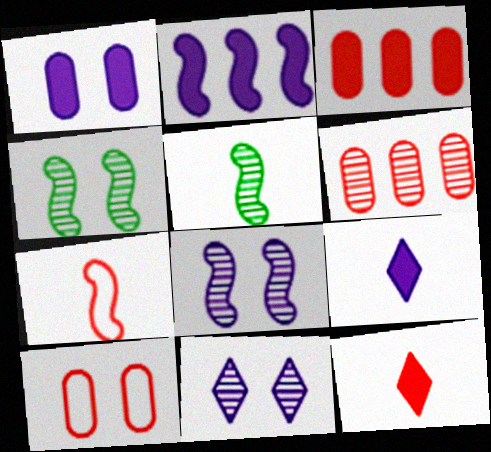[[1, 2, 9], 
[2, 4, 7], 
[5, 6, 11]]